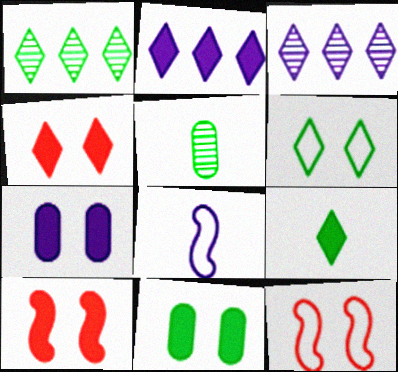[[1, 6, 9], 
[2, 4, 9], 
[2, 5, 12], 
[3, 7, 8]]